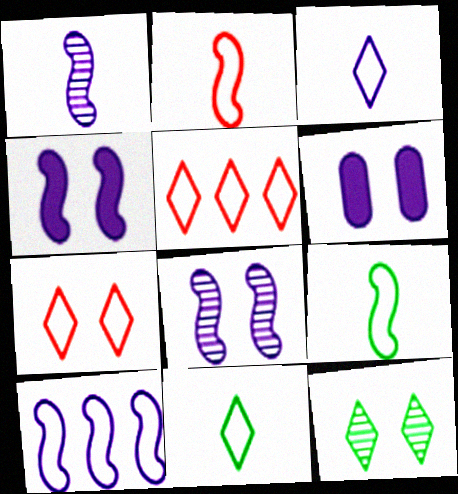[[1, 4, 10]]